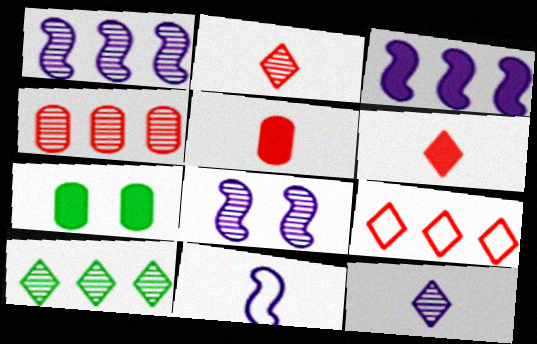[[1, 4, 10], 
[3, 6, 7], 
[3, 8, 11]]